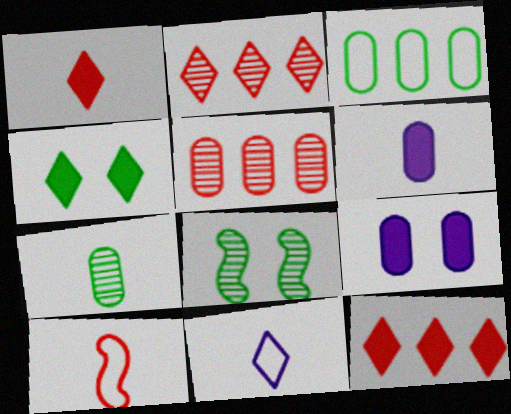[[2, 4, 11]]